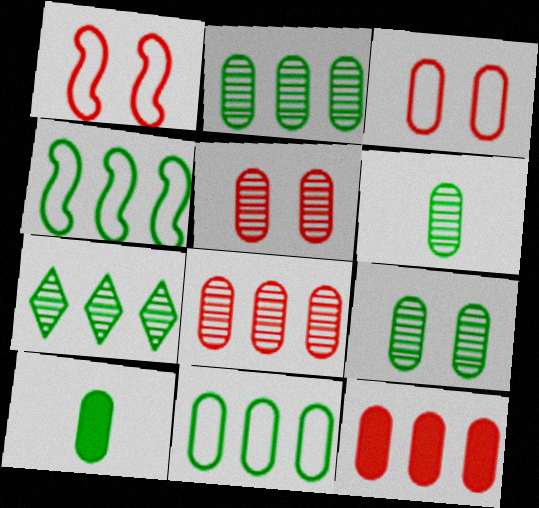[[2, 6, 9], 
[9, 10, 11]]